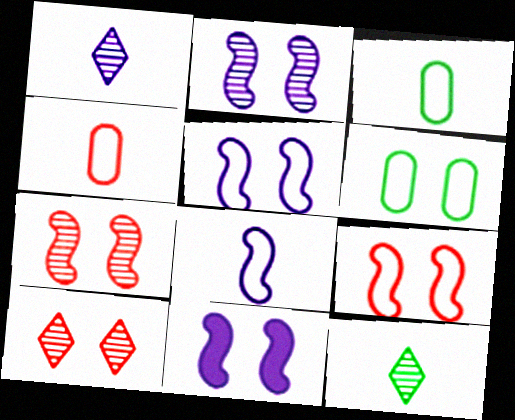[[2, 5, 11], 
[6, 10, 11]]